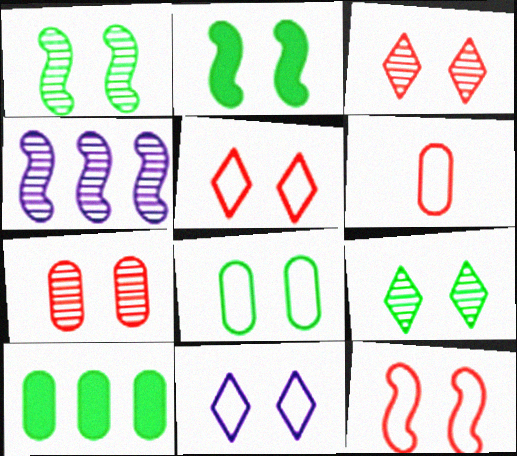[[2, 7, 11], 
[2, 8, 9], 
[8, 11, 12]]